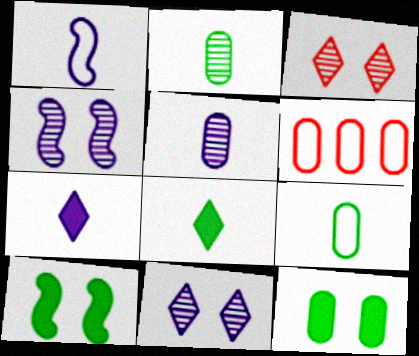[[1, 5, 7], 
[4, 6, 8], 
[5, 6, 12]]